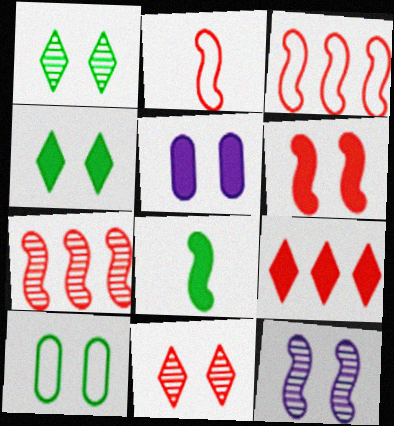[[2, 6, 7], 
[3, 8, 12], 
[4, 5, 6], 
[5, 8, 9]]